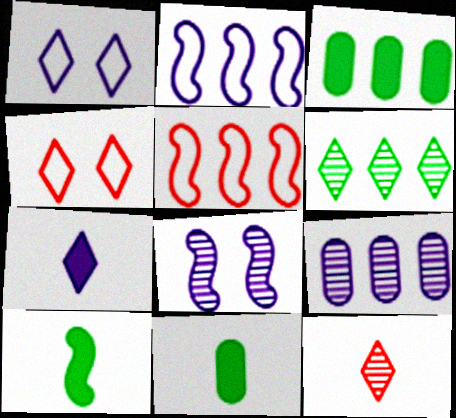[[4, 6, 7], 
[4, 9, 10], 
[5, 8, 10]]